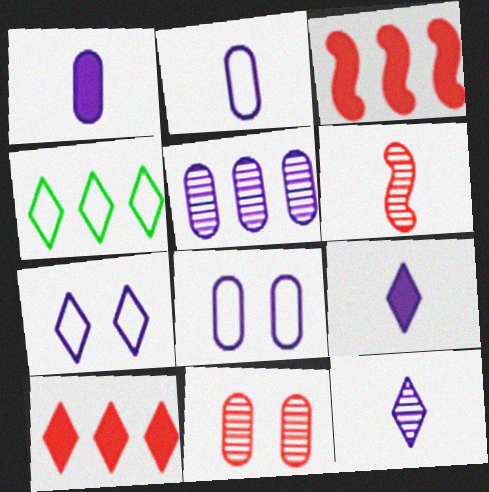[[1, 5, 8], 
[3, 4, 5]]